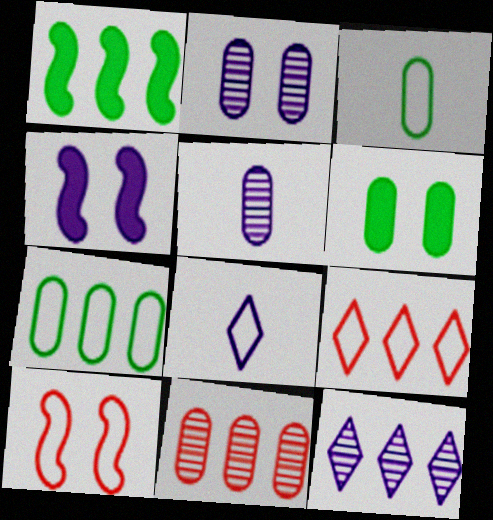[[7, 8, 10]]